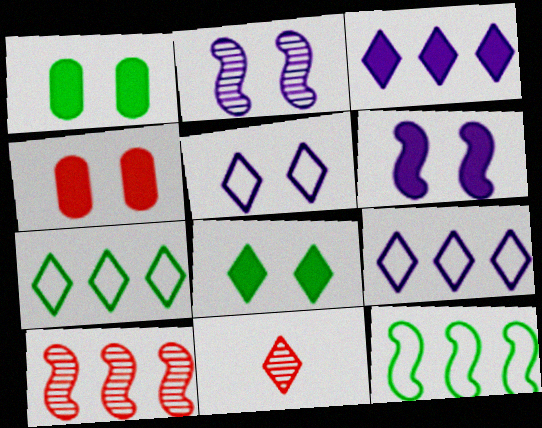[[4, 6, 8], 
[8, 9, 11]]